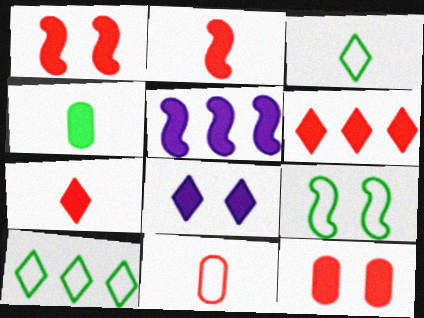[[2, 6, 12]]